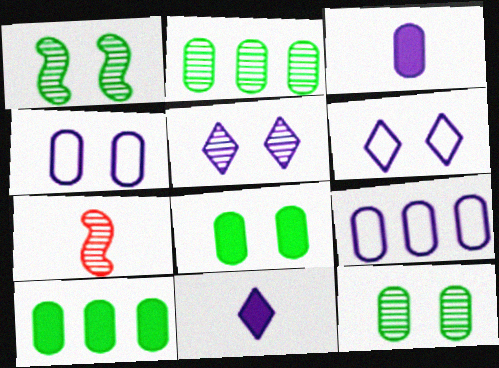[[2, 5, 7], 
[6, 7, 10]]